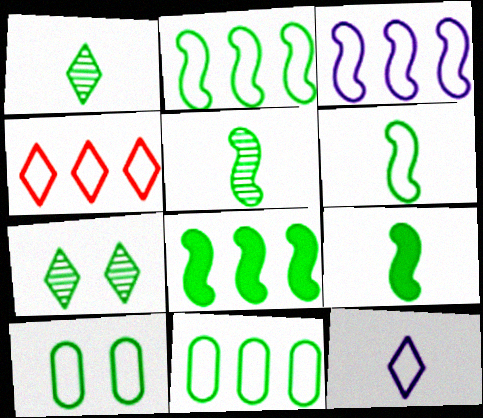[[1, 8, 10], 
[3, 4, 11], 
[5, 6, 9], 
[7, 9, 11]]